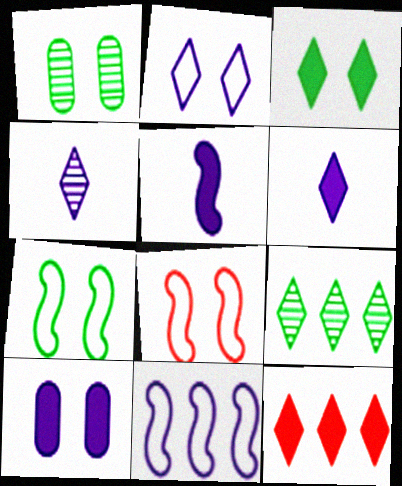[[1, 3, 7], 
[3, 6, 12], 
[4, 10, 11]]